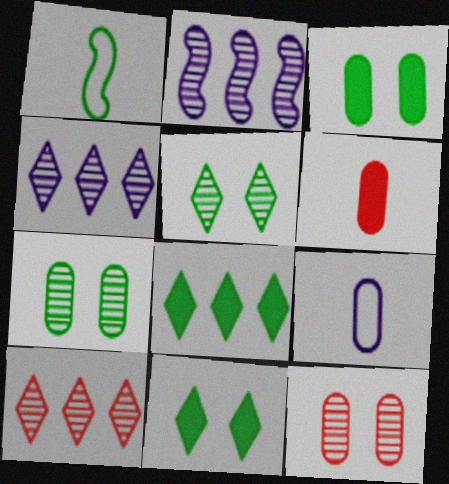[[1, 7, 8]]